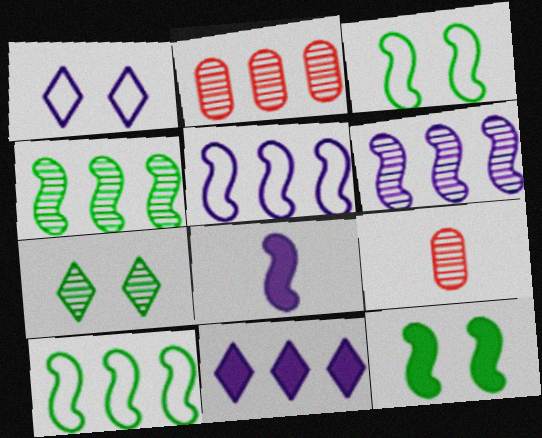[[2, 10, 11], 
[3, 9, 11], 
[6, 7, 9]]